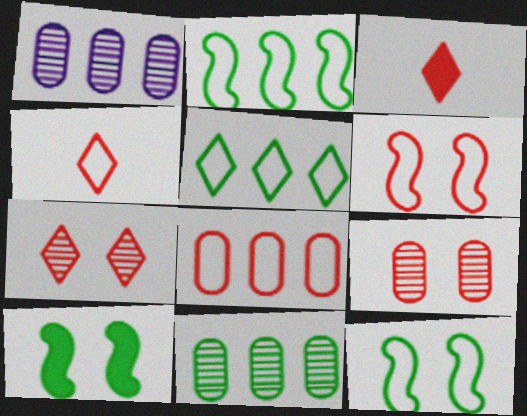[[1, 3, 12], 
[1, 4, 10], 
[4, 6, 8]]